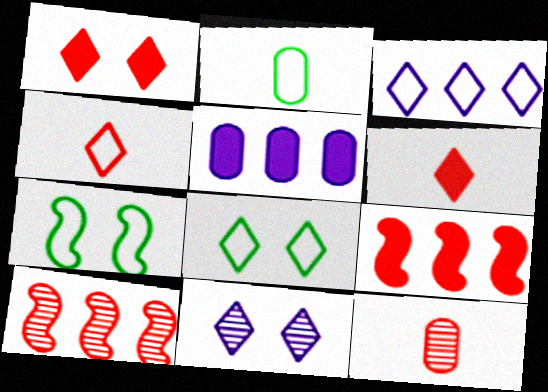[[1, 8, 11], 
[2, 9, 11], 
[3, 4, 8]]